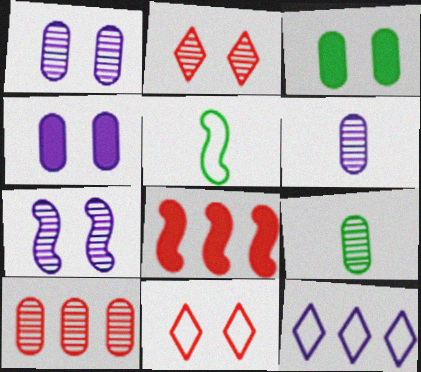[[1, 9, 10], 
[3, 7, 11], 
[5, 7, 8]]